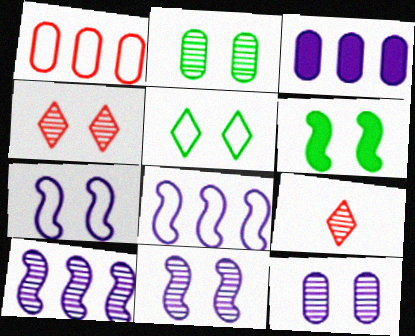[[2, 4, 11], 
[2, 5, 6], 
[2, 9, 10]]